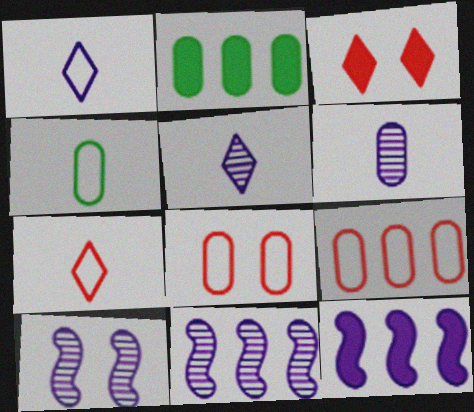[[2, 6, 8], 
[2, 7, 10], 
[3, 4, 11]]